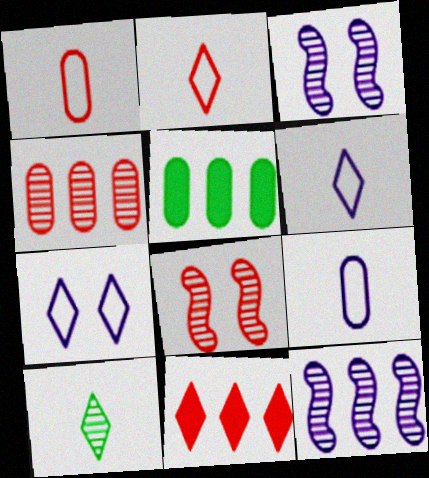[[1, 8, 11], 
[2, 3, 5], 
[3, 4, 10], 
[5, 6, 8], 
[7, 10, 11]]